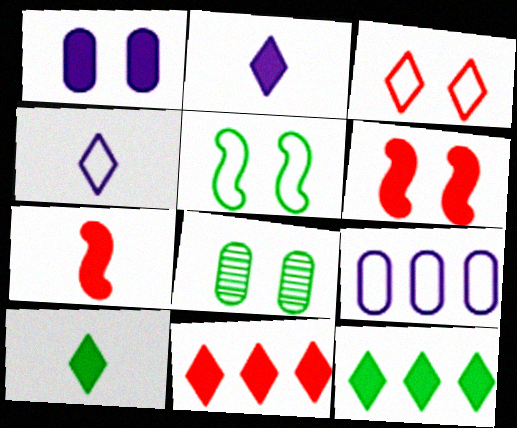[[1, 7, 12]]